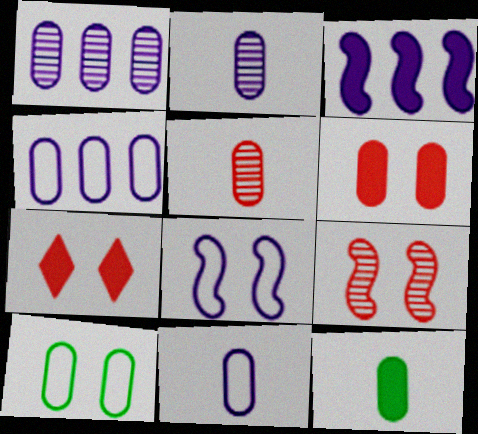[[3, 7, 12], 
[5, 11, 12]]